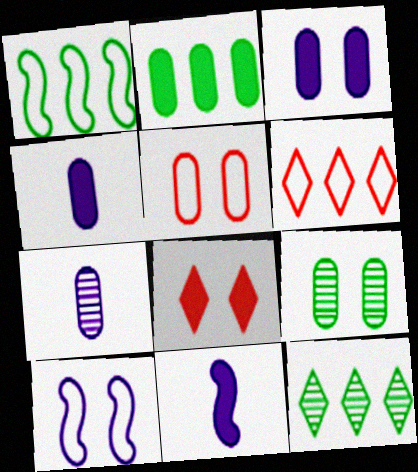[[1, 2, 12], 
[1, 7, 8], 
[2, 5, 7], 
[2, 8, 11], 
[3, 5, 9], 
[5, 11, 12], 
[6, 9, 11], 
[8, 9, 10]]